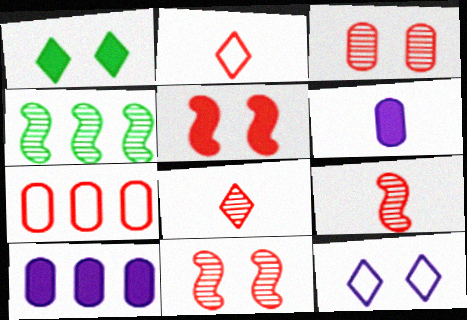[[5, 7, 8]]